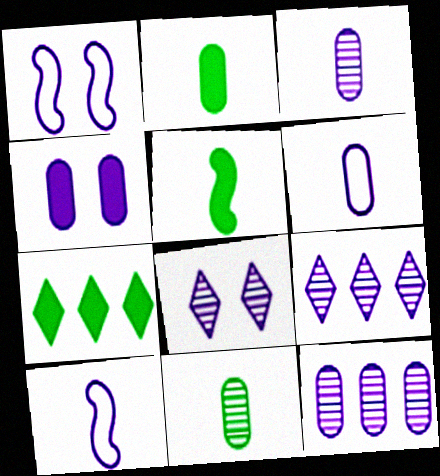[[1, 4, 8], 
[4, 6, 12], 
[4, 9, 10]]